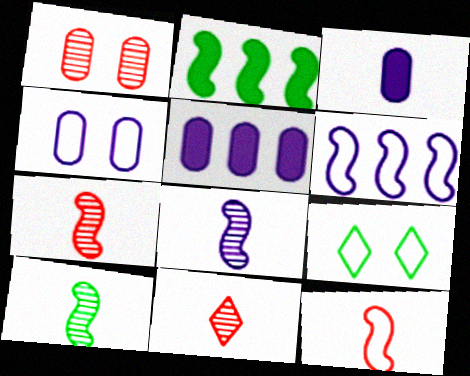[[2, 4, 11], 
[5, 7, 9], 
[7, 8, 10]]